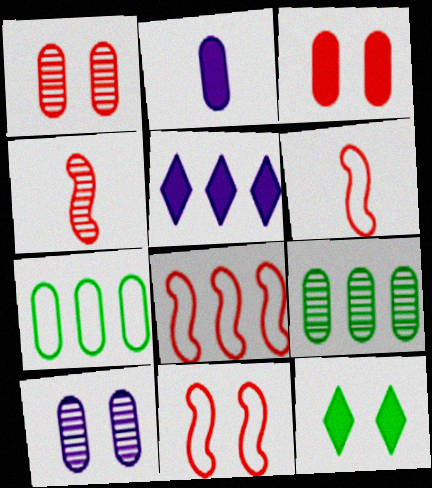[[1, 2, 7], 
[5, 8, 9], 
[6, 8, 11], 
[10, 11, 12]]